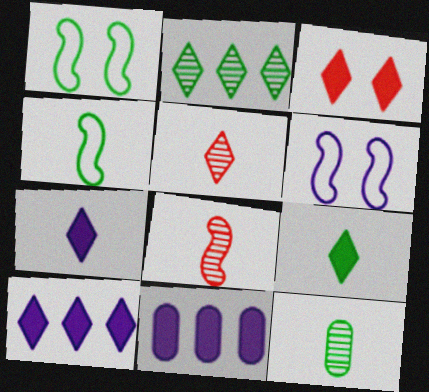[[1, 5, 11], 
[3, 9, 10], 
[4, 9, 12]]